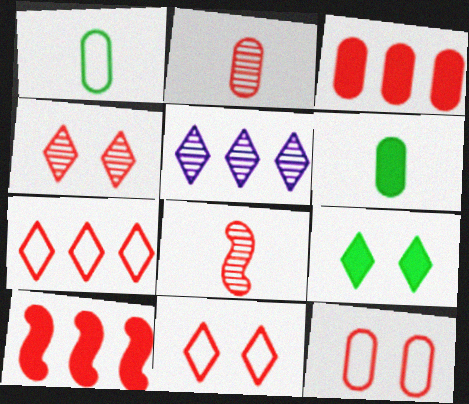[[2, 3, 12], 
[2, 10, 11], 
[3, 8, 11]]